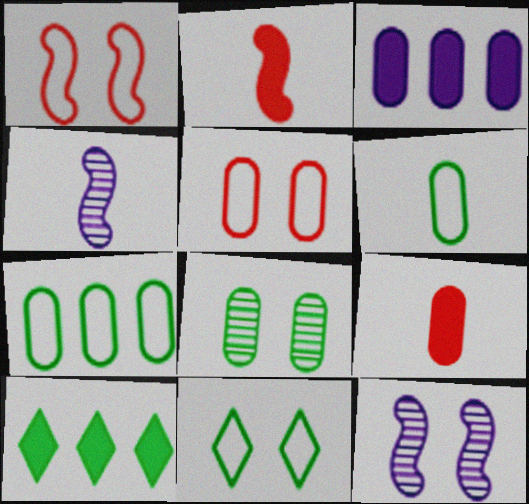[[4, 5, 10]]